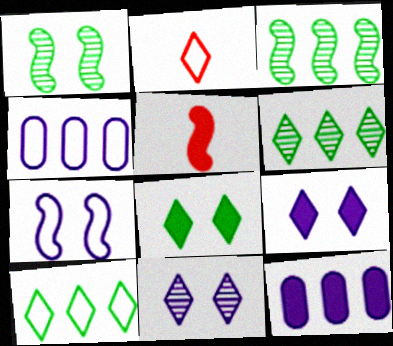[[1, 2, 12], 
[2, 6, 9], 
[3, 5, 7], 
[5, 8, 12]]